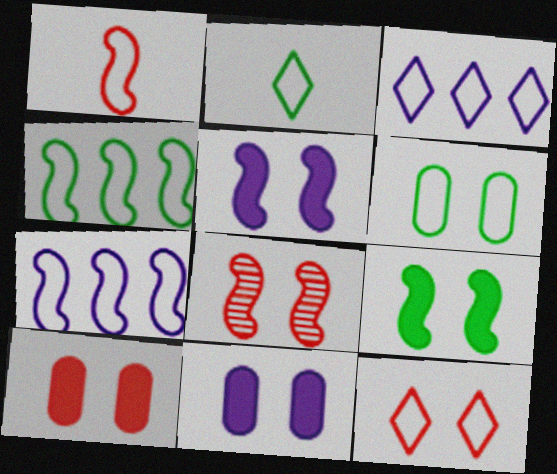[[1, 3, 6], 
[2, 3, 12], 
[2, 4, 6], 
[8, 10, 12]]